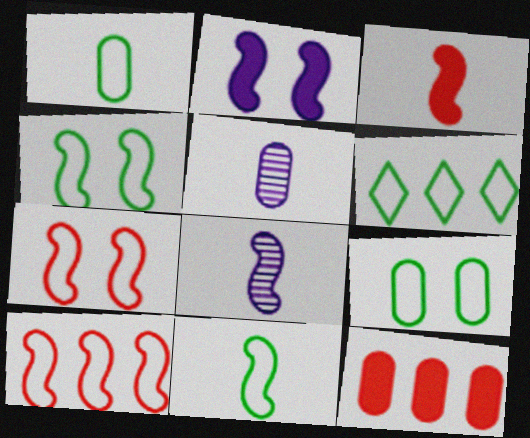[[1, 4, 6], 
[3, 8, 11], 
[5, 9, 12], 
[6, 9, 11]]